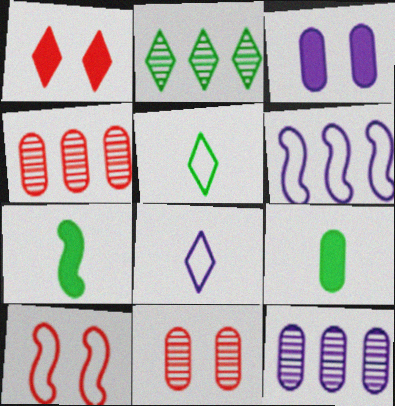[[1, 2, 8], 
[1, 10, 11]]